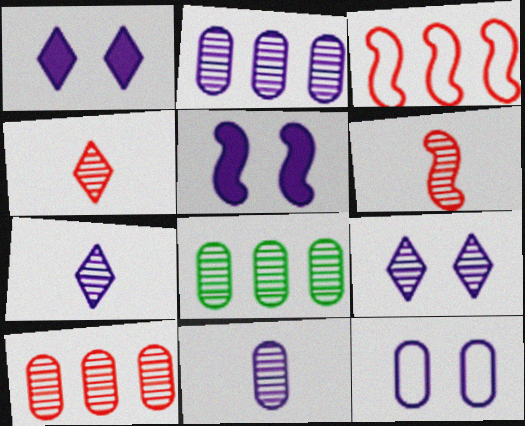[[2, 8, 10], 
[5, 9, 12], 
[6, 8, 9]]